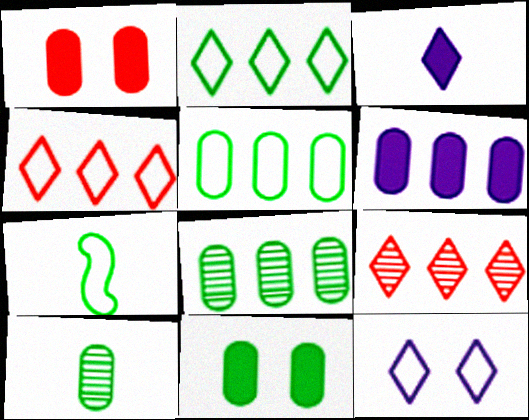[[5, 10, 11]]